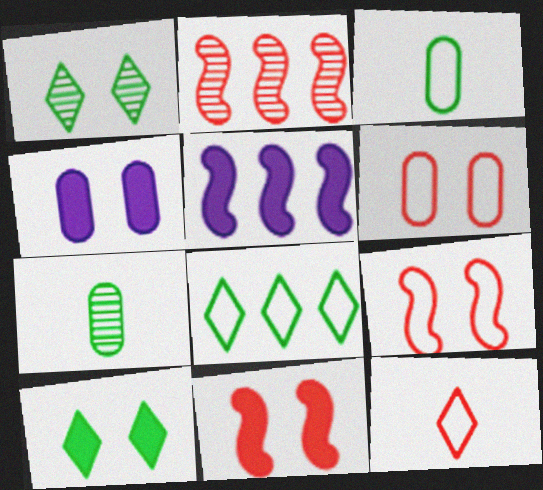[[1, 4, 9], 
[4, 10, 11]]